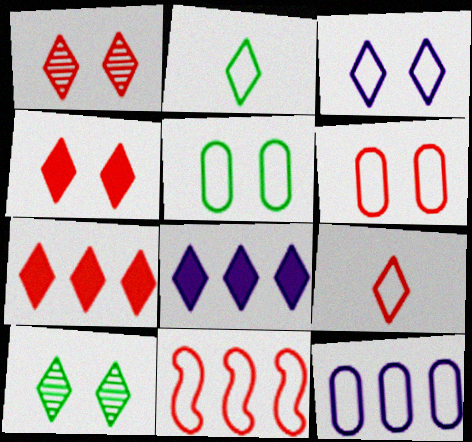[[1, 2, 8], 
[1, 7, 9], 
[3, 4, 10], 
[6, 9, 11], 
[8, 9, 10]]